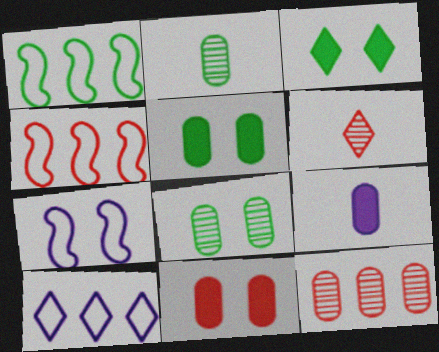[[1, 2, 3], 
[3, 6, 10], 
[4, 6, 11]]